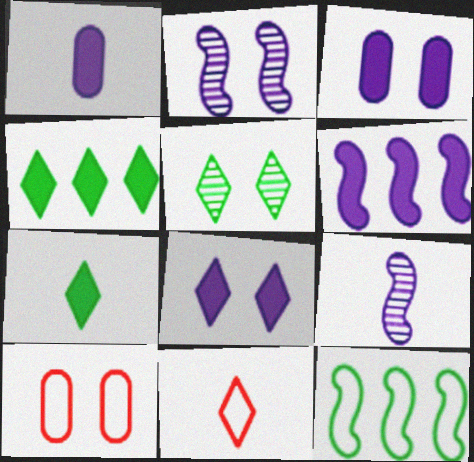[[1, 6, 8], 
[4, 9, 10]]